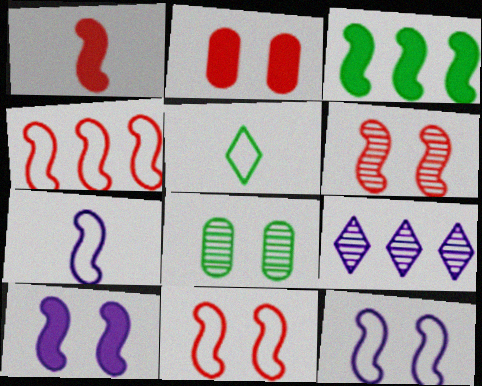[[1, 3, 10], 
[1, 4, 6], 
[3, 5, 8], 
[3, 6, 7]]